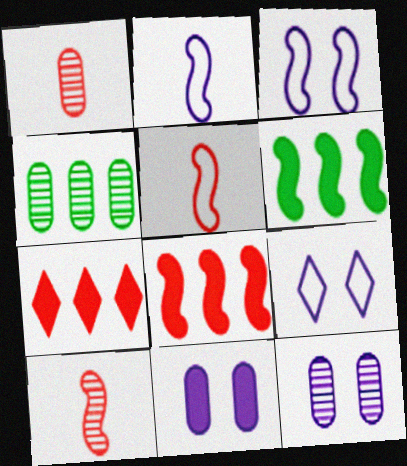[[1, 4, 12], 
[1, 6, 9], 
[3, 6, 10]]